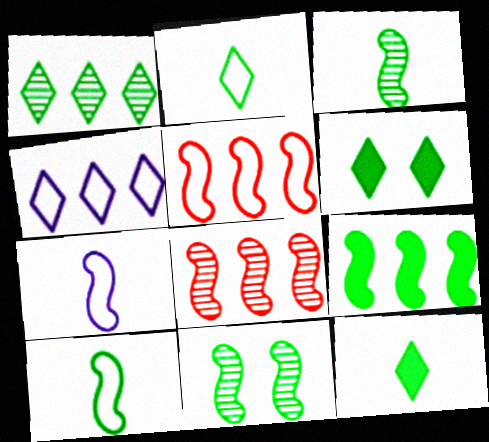[[1, 2, 6], 
[9, 10, 11]]